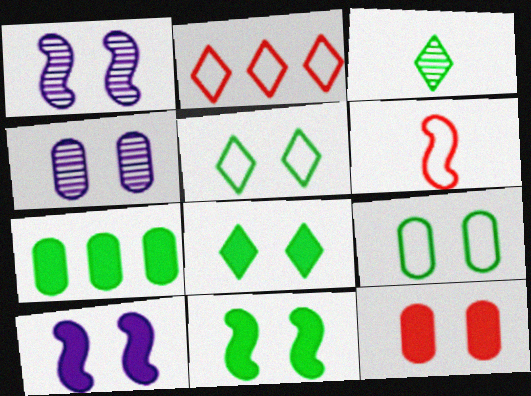[[1, 5, 12], 
[4, 9, 12], 
[8, 10, 12]]